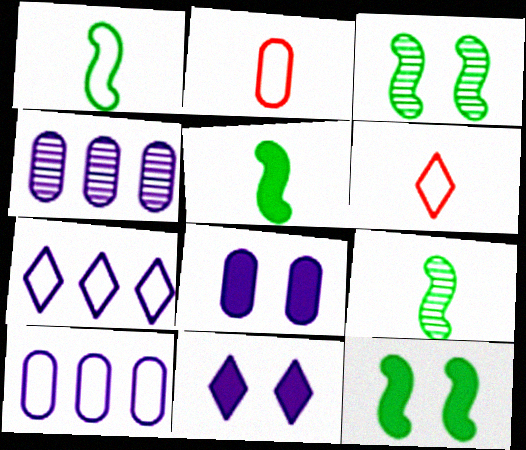[[1, 5, 9], 
[4, 6, 12]]